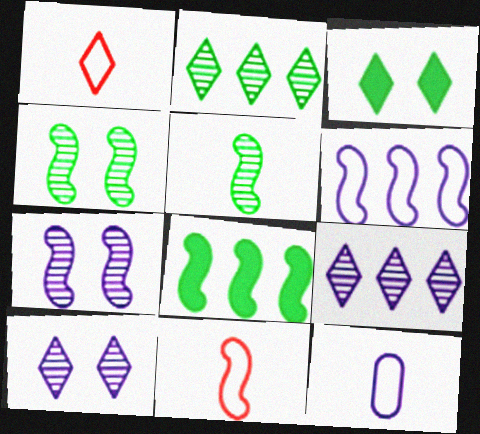[[1, 3, 9], 
[7, 8, 11]]